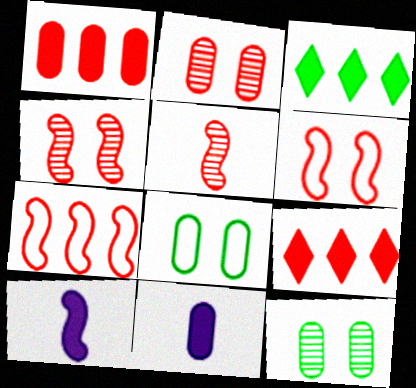[]